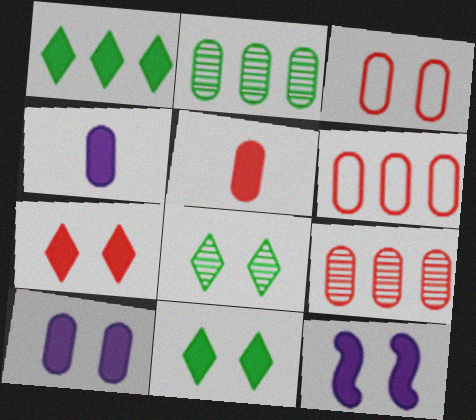[[1, 5, 12], 
[2, 3, 4], 
[3, 5, 9], 
[3, 8, 12]]